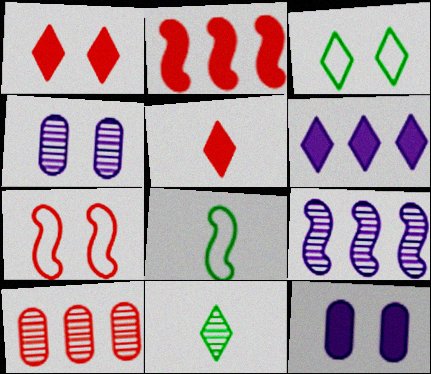[[5, 7, 10]]